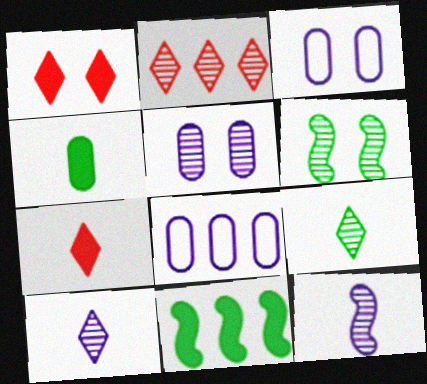[[1, 3, 6], 
[2, 8, 11], 
[6, 7, 8]]